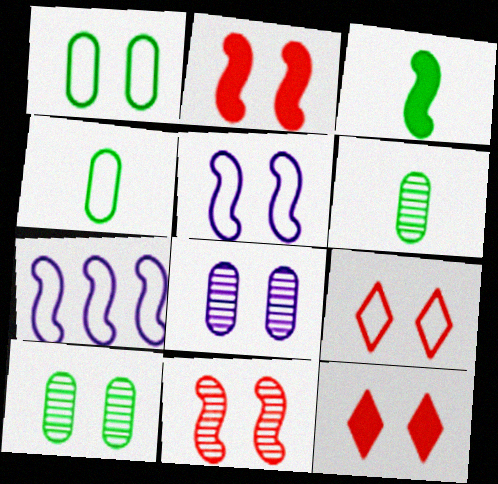[[1, 5, 9], 
[3, 7, 11], 
[4, 7, 9], 
[5, 10, 12], 
[6, 7, 12]]